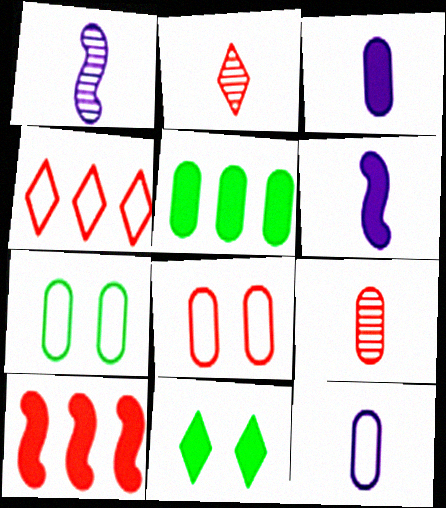[[2, 8, 10], 
[3, 10, 11]]